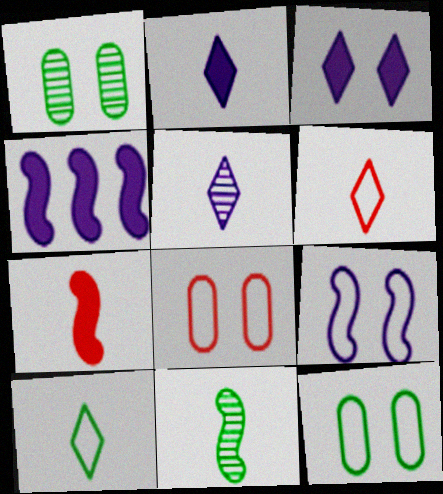[[1, 4, 6]]